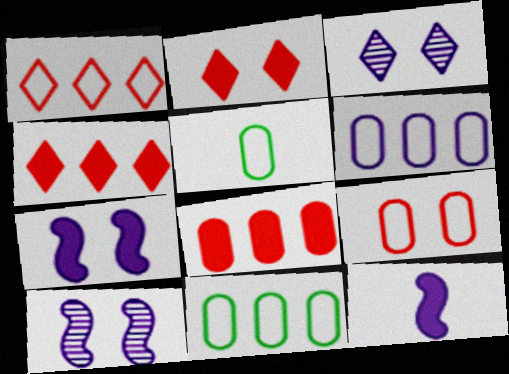[[3, 6, 12], 
[4, 5, 10], 
[5, 6, 9]]